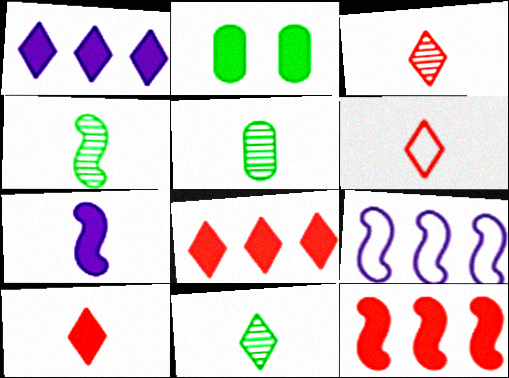[[2, 3, 9], 
[2, 7, 8], 
[3, 6, 10], 
[4, 5, 11], 
[5, 6, 7]]